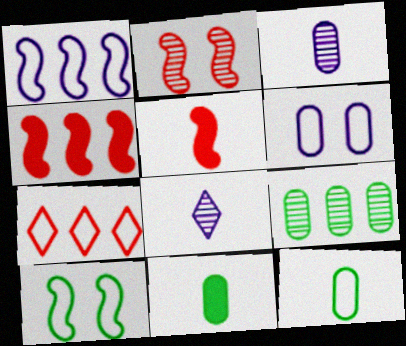[[2, 8, 9], 
[5, 8, 12]]